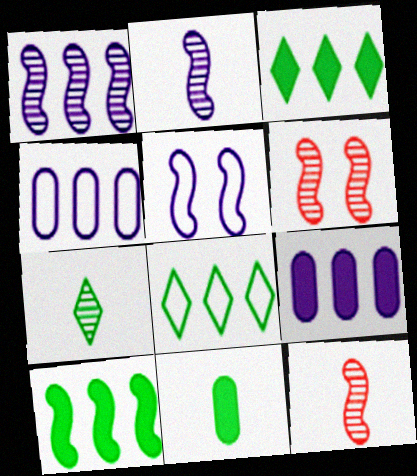[[5, 10, 12]]